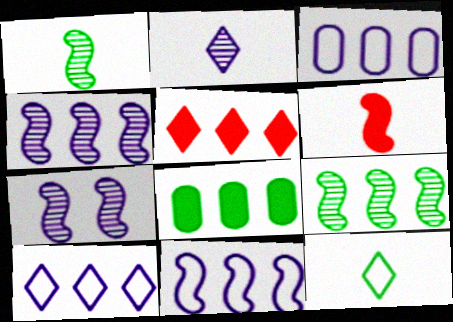[[3, 5, 9], 
[3, 10, 11]]